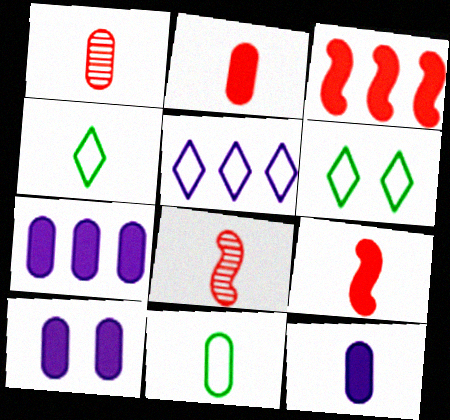[[1, 11, 12], 
[4, 8, 12], 
[6, 7, 8], 
[7, 10, 12]]